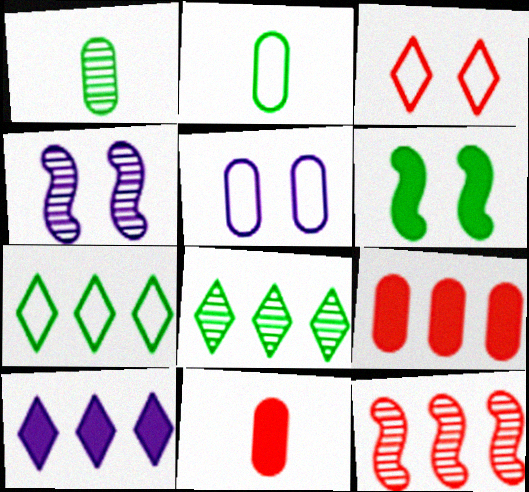[[1, 5, 9], 
[1, 6, 7], 
[2, 6, 8], 
[3, 11, 12], 
[4, 7, 11], 
[6, 10, 11]]